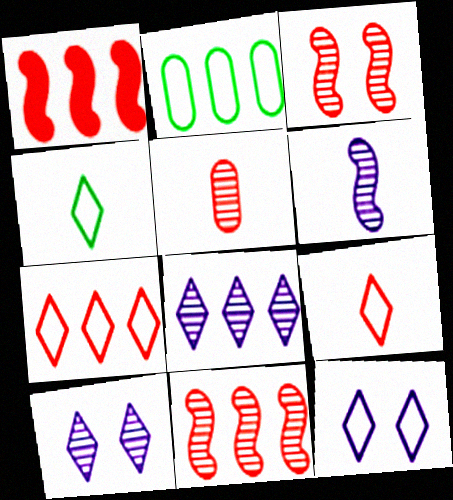[[1, 2, 8], 
[4, 7, 12]]